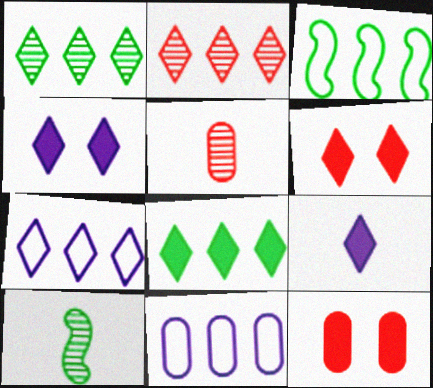[[2, 7, 8], 
[3, 4, 5], 
[6, 8, 9], 
[6, 10, 11], 
[7, 10, 12]]